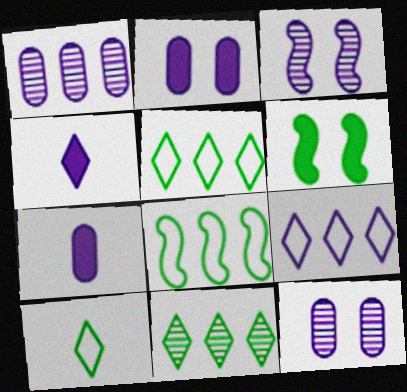[[3, 7, 9]]